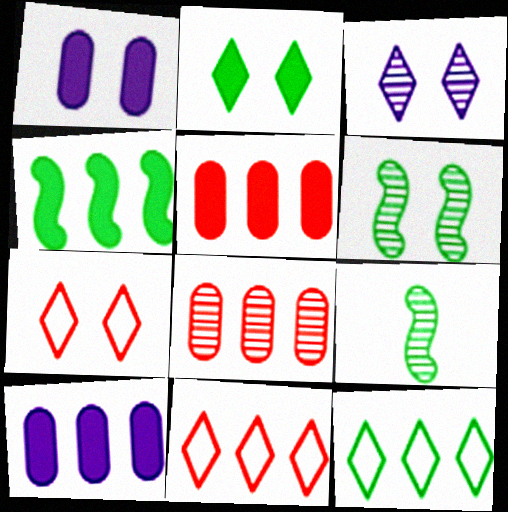[[1, 6, 7], 
[1, 9, 11], 
[2, 3, 7], 
[3, 8, 9], 
[7, 9, 10]]